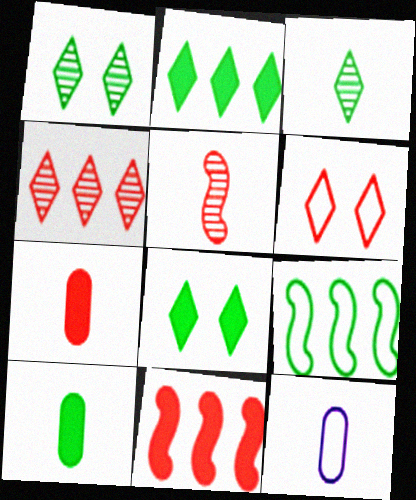[[1, 9, 10], 
[1, 11, 12], 
[6, 9, 12]]